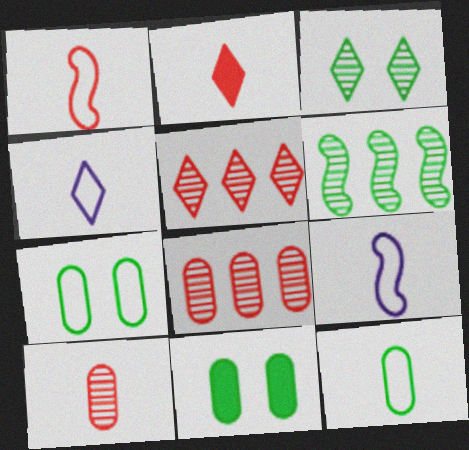[[1, 2, 10], 
[1, 4, 12], 
[5, 9, 11]]